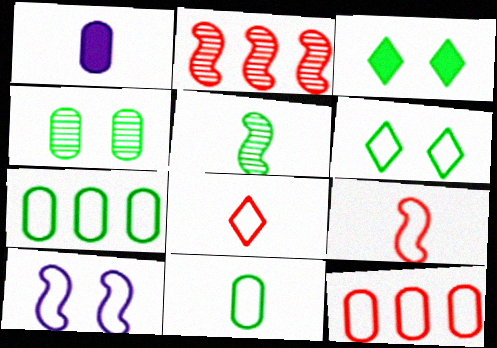[[1, 2, 6], 
[1, 4, 12], 
[1, 5, 8], 
[3, 5, 7], 
[7, 8, 10]]